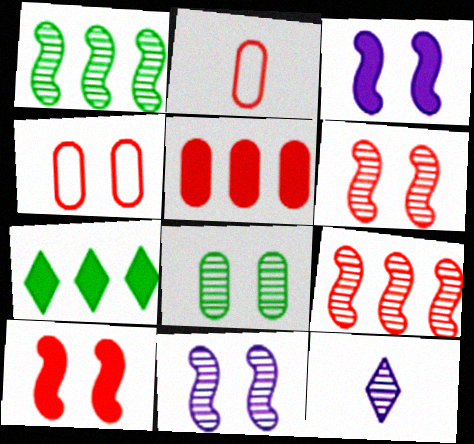[[2, 7, 11], 
[8, 9, 12]]